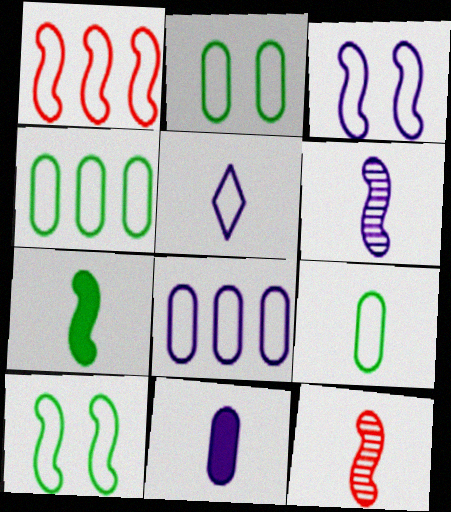[[1, 2, 5], 
[2, 4, 9], 
[3, 5, 8], 
[5, 6, 11]]